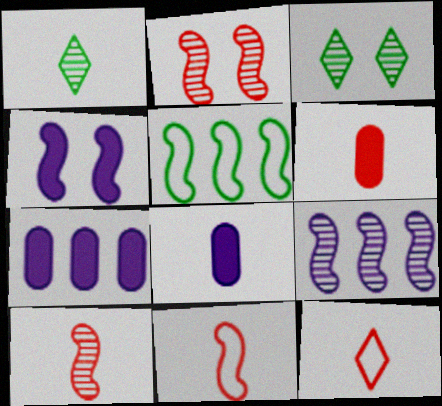[[1, 8, 11], 
[3, 7, 11], 
[4, 5, 10], 
[6, 10, 12]]